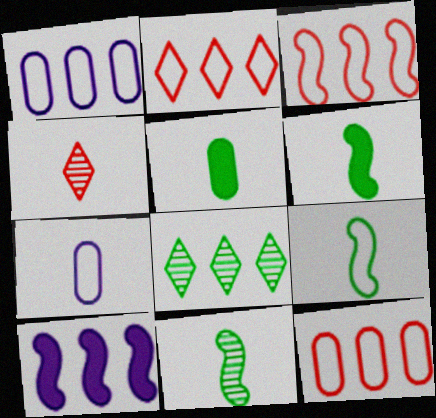[[2, 3, 12], 
[4, 6, 7], 
[6, 9, 11], 
[8, 10, 12]]